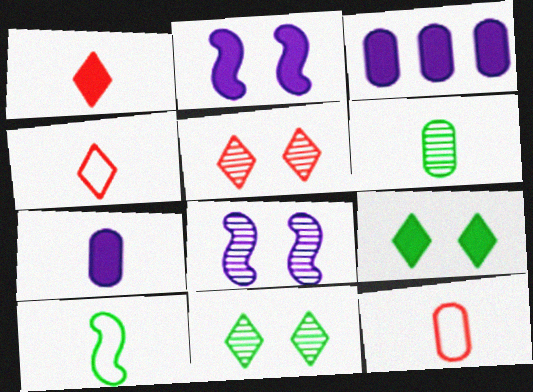[[3, 5, 10], 
[6, 7, 12]]